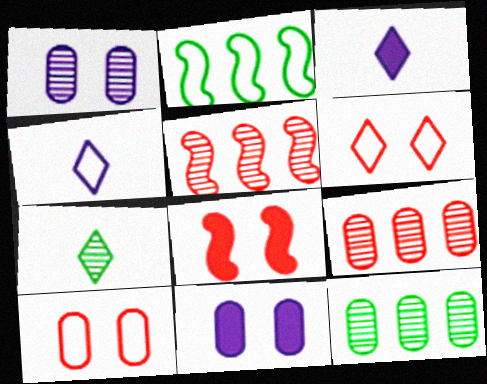[[1, 5, 7], 
[2, 4, 10], 
[4, 8, 12]]